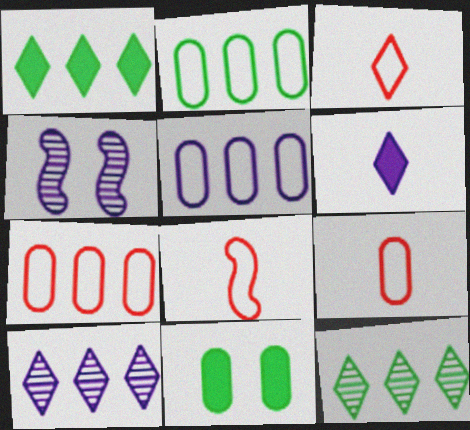[[1, 4, 9], 
[2, 5, 7], 
[3, 8, 9], 
[4, 5, 6], 
[8, 10, 11]]